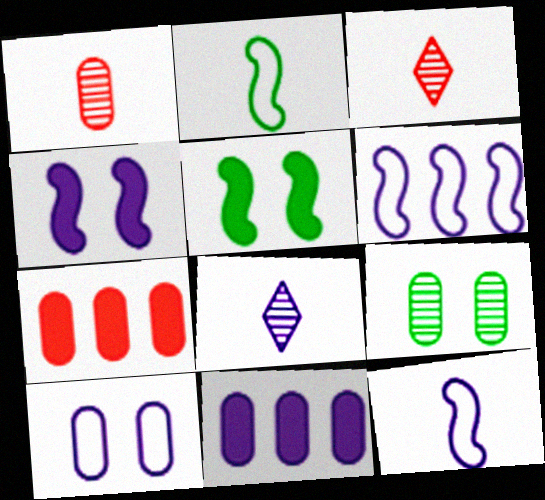[]